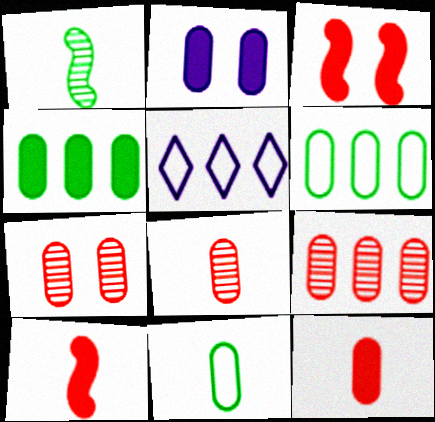[[2, 4, 12], 
[2, 6, 8], 
[2, 9, 11], 
[7, 8, 9]]